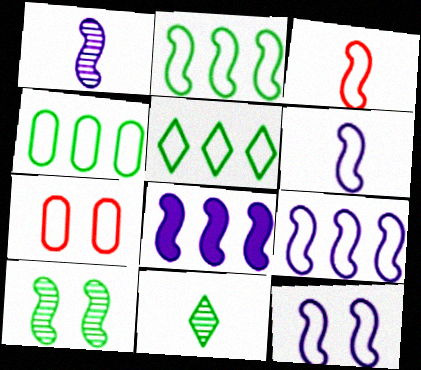[[1, 8, 12], 
[2, 3, 12], 
[2, 4, 5], 
[3, 8, 10], 
[5, 6, 7], 
[6, 9, 12], 
[7, 8, 11]]